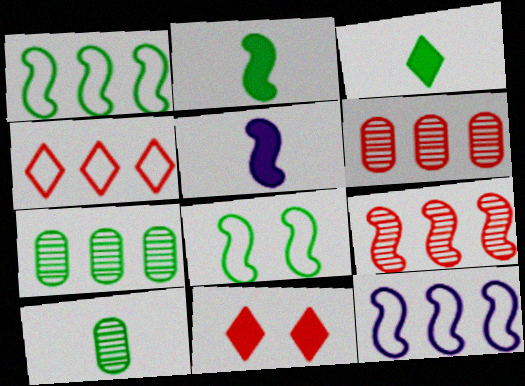[[3, 7, 8], 
[5, 8, 9], 
[10, 11, 12]]